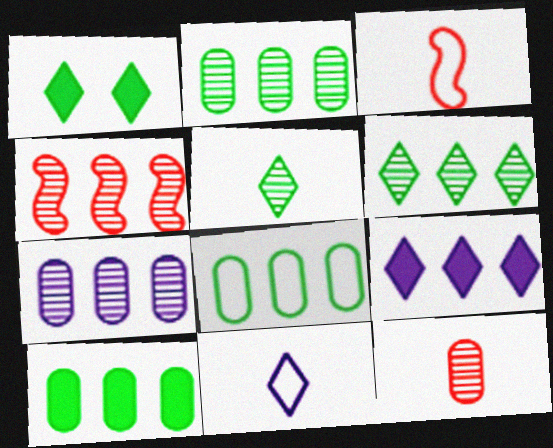[[1, 3, 7], 
[2, 8, 10], 
[4, 6, 7], 
[4, 8, 9]]